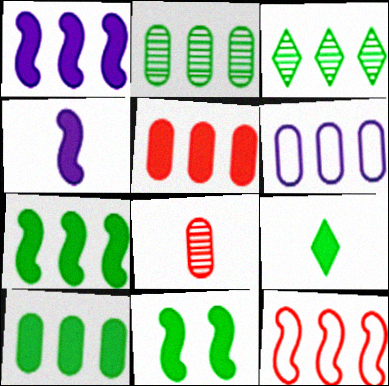[[2, 5, 6], 
[9, 10, 11]]